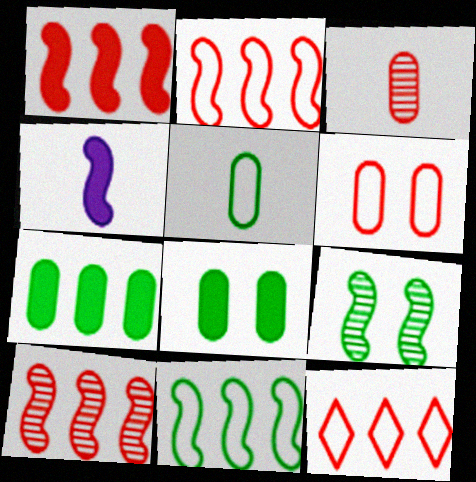[[1, 2, 10], 
[2, 4, 9]]